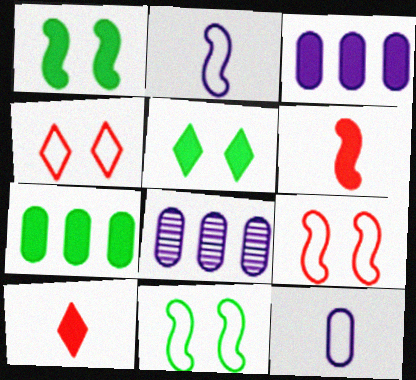[[1, 3, 10], 
[3, 5, 6], 
[8, 10, 11]]